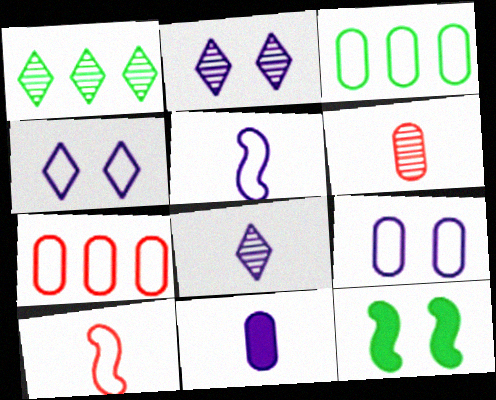[[3, 4, 10], 
[5, 8, 11], 
[7, 8, 12]]